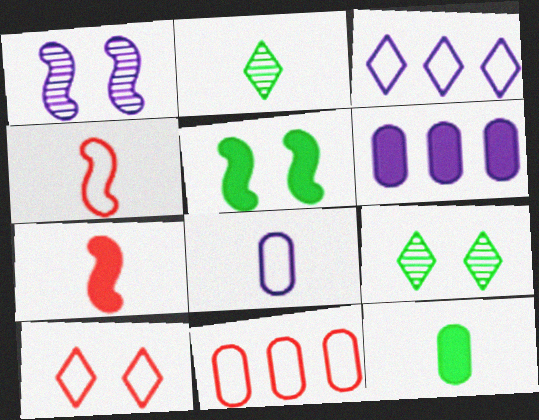[[2, 7, 8], 
[4, 6, 9], 
[4, 10, 11]]